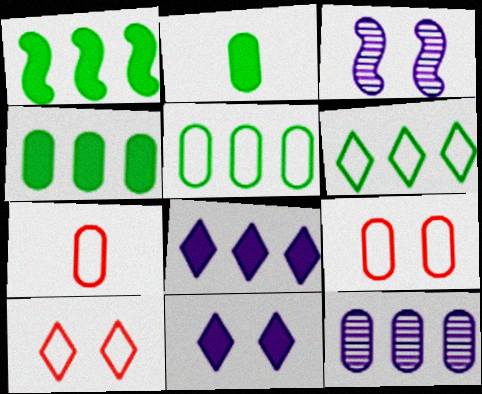[[2, 9, 12]]